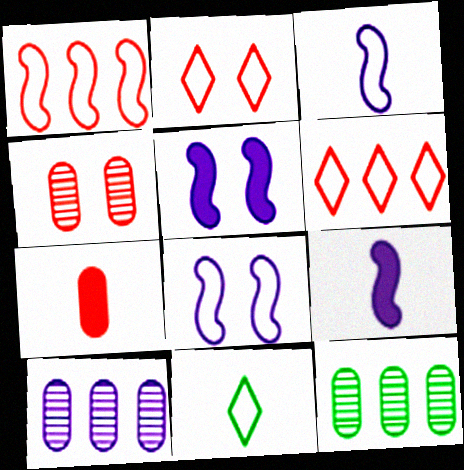[[2, 9, 12]]